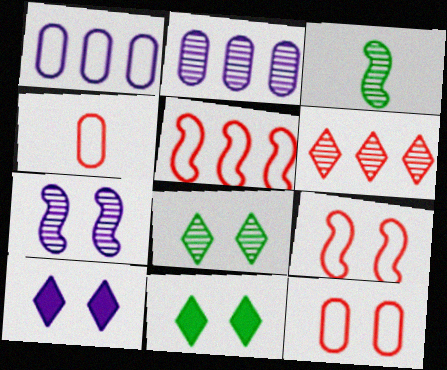[[7, 11, 12]]